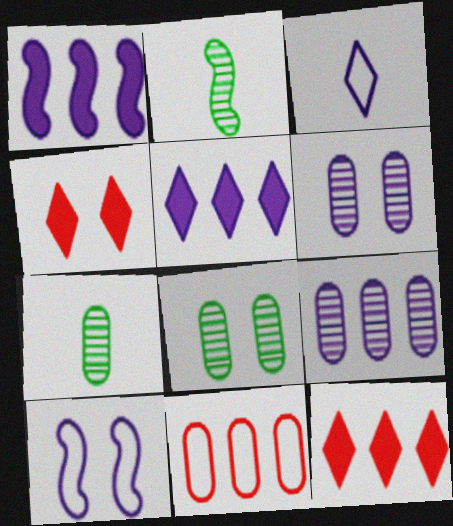[[1, 3, 6], 
[4, 8, 10], 
[7, 10, 12]]